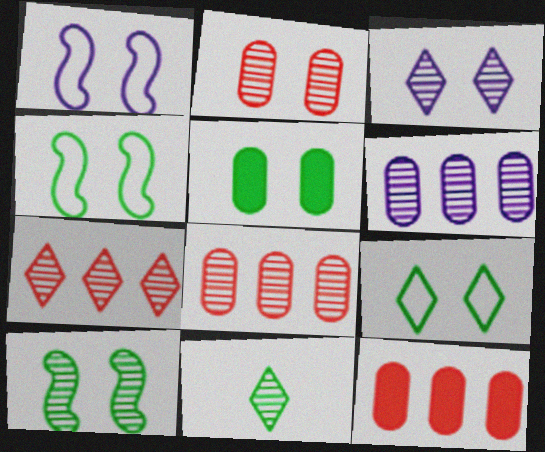[[1, 11, 12], 
[2, 3, 10], 
[3, 7, 11], 
[5, 9, 10]]